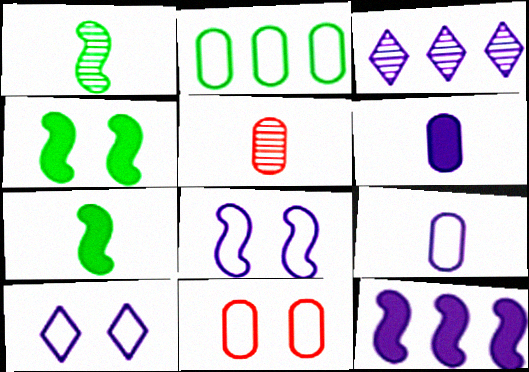[[2, 9, 11], 
[3, 6, 8], 
[3, 7, 11]]